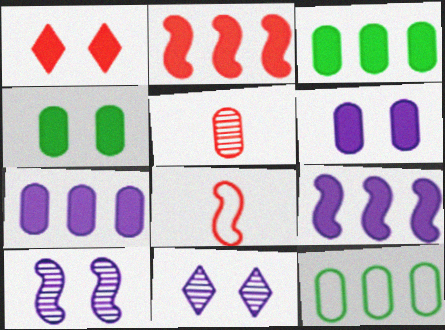[[3, 8, 11], 
[5, 6, 12]]